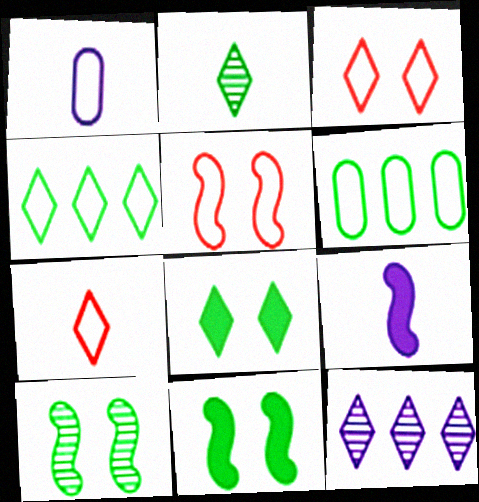[[1, 4, 5], 
[2, 4, 8], 
[2, 6, 11], 
[7, 8, 12]]